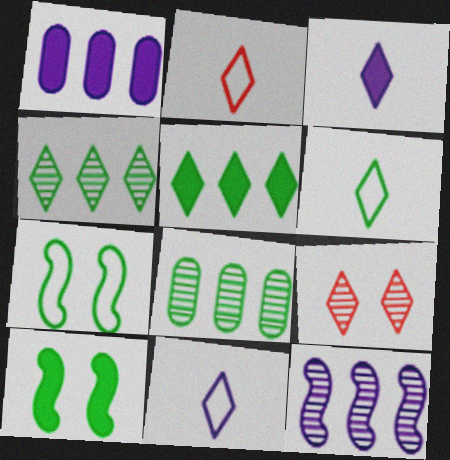[[2, 6, 11], 
[5, 9, 11], 
[6, 8, 10]]